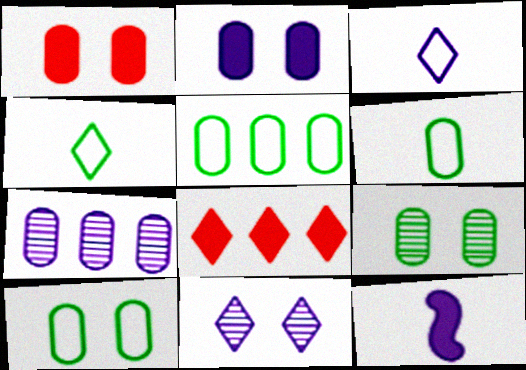[[1, 6, 7], 
[4, 8, 11], 
[5, 6, 10]]